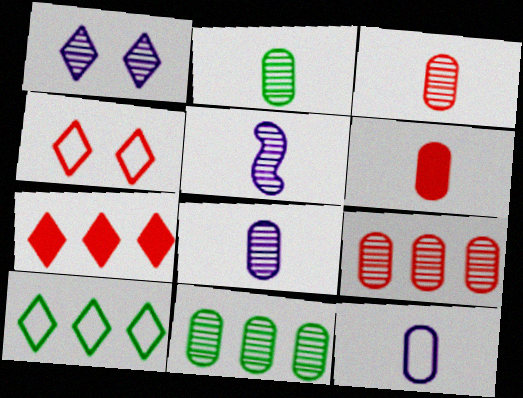[[2, 3, 8], 
[2, 6, 12]]